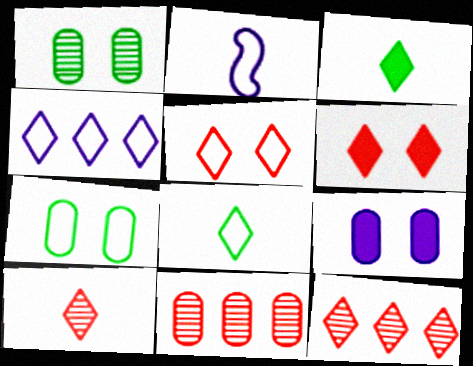[[4, 5, 8]]